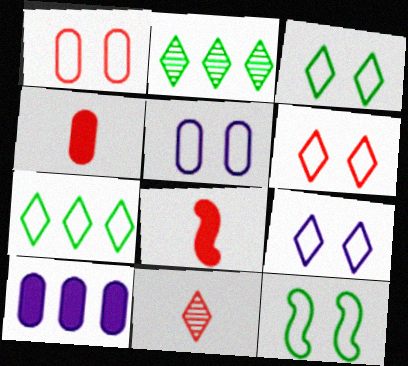[[1, 9, 12], 
[2, 5, 8], 
[3, 6, 9], 
[5, 6, 12], 
[10, 11, 12]]